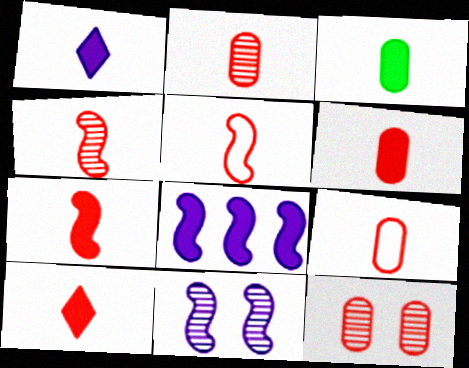[[1, 3, 7], 
[2, 5, 10], 
[2, 6, 9], 
[4, 5, 7], 
[4, 9, 10], 
[6, 7, 10]]